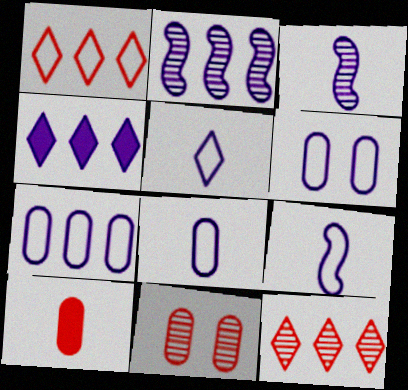[[2, 4, 7], 
[3, 4, 6], 
[5, 8, 9], 
[6, 7, 8]]